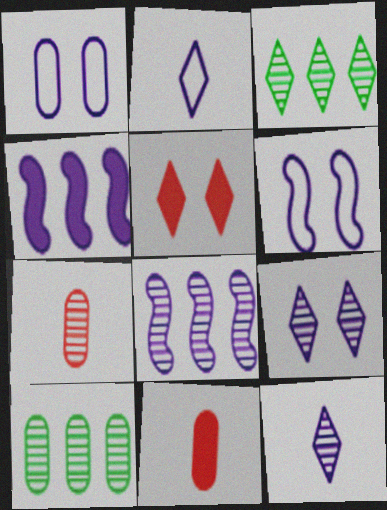[[1, 4, 12], 
[1, 10, 11], 
[2, 3, 5], 
[3, 6, 11]]